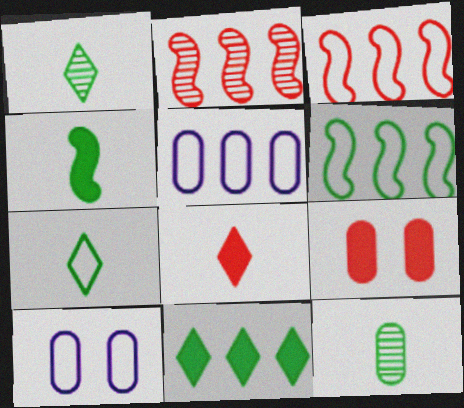[[2, 5, 11], 
[3, 7, 10], 
[4, 7, 12], 
[5, 9, 12]]